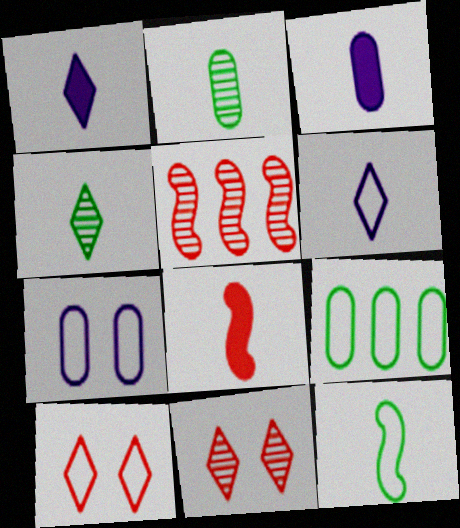[[2, 6, 8]]